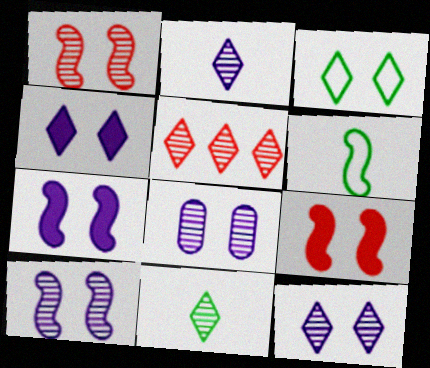[[3, 8, 9], 
[5, 11, 12], 
[8, 10, 12]]